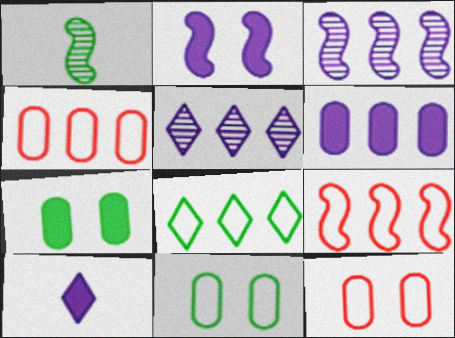[[1, 2, 9], 
[1, 7, 8], 
[2, 6, 10]]